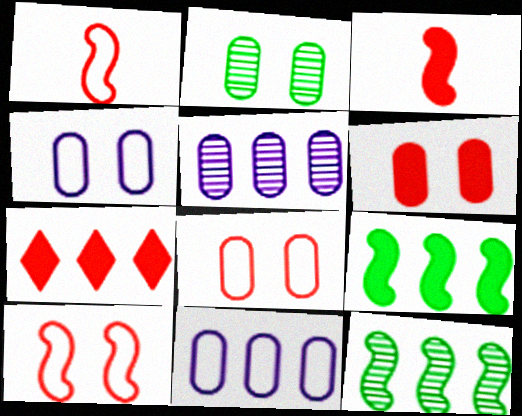[[2, 4, 6], 
[3, 6, 7], 
[7, 11, 12]]